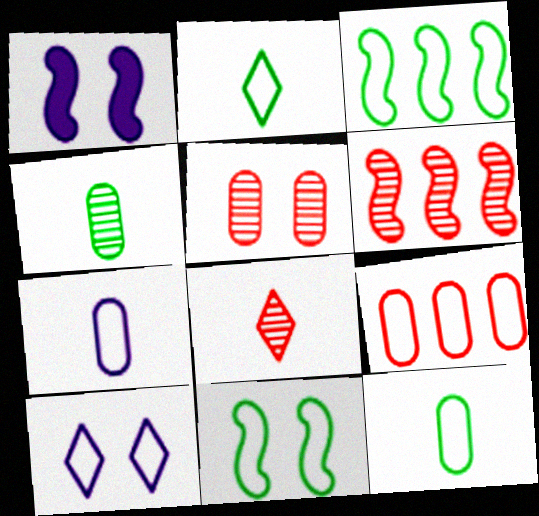[[5, 6, 8]]